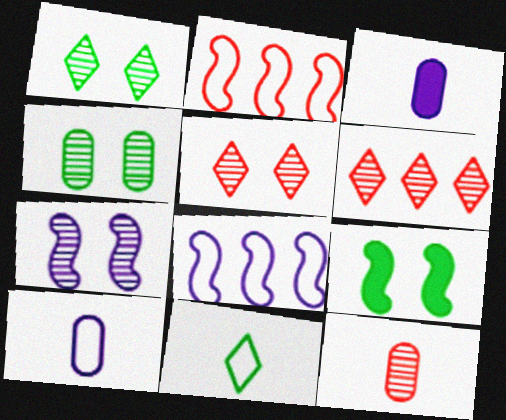[[1, 2, 3], 
[4, 5, 7], 
[6, 9, 10]]